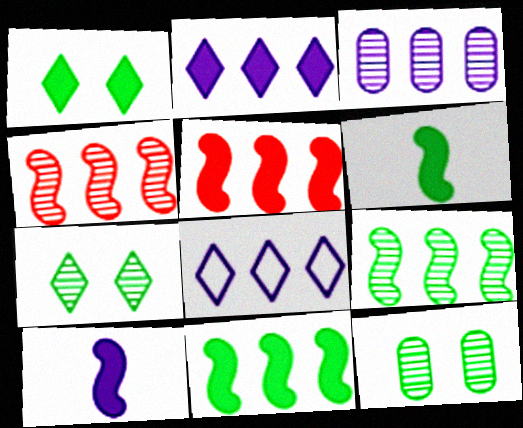[]